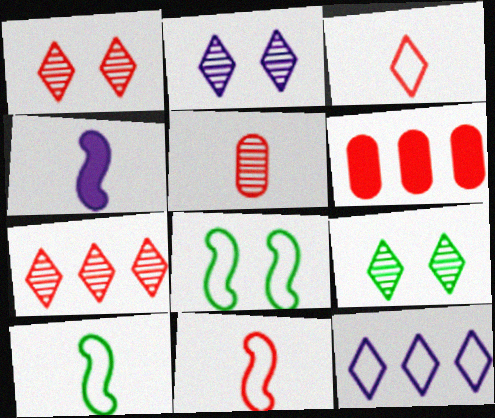[[1, 2, 9], 
[1, 6, 11], 
[2, 6, 10]]